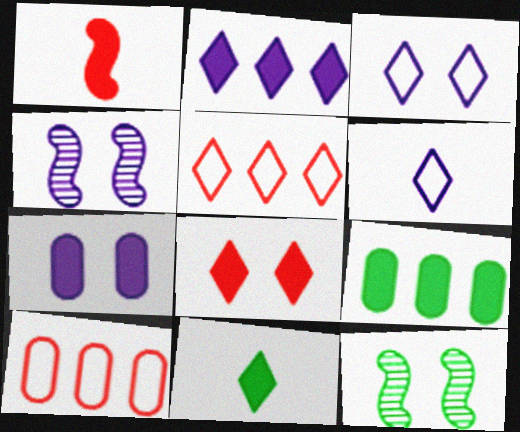[[2, 8, 11], 
[3, 4, 7], 
[4, 10, 11]]